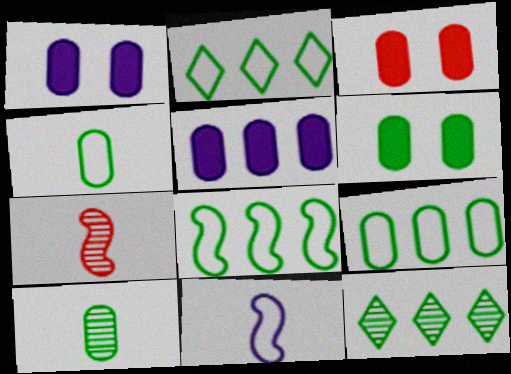[[1, 2, 7], 
[1, 3, 6], 
[2, 8, 9], 
[3, 11, 12], 
[6, 9, 10]]